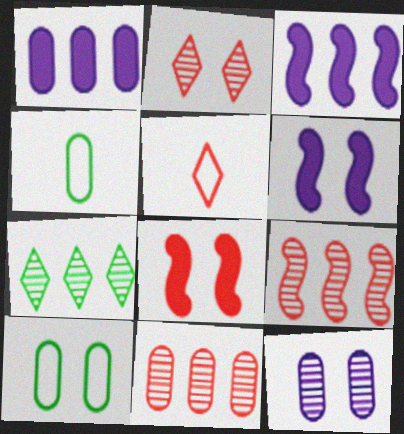[[2, 3, 4], 
[2, 6, 10], 
[5, 8, 11]]